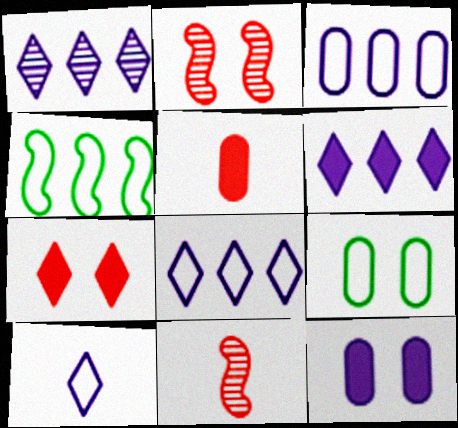[[1, 6, 8], 
[6, 9, 11]]